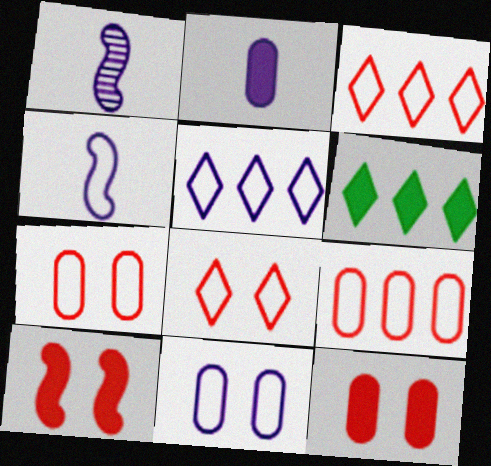[[1, 6, 7], 
[2, 6, 10], 
[4, 5, 11]]